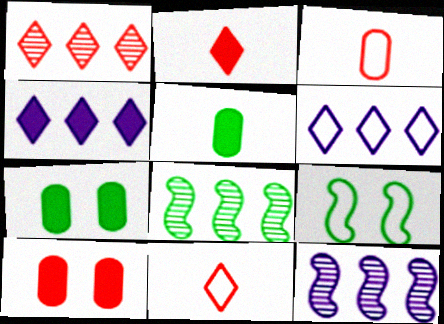[[3, 6, 9], 
[7, 11, 12]]